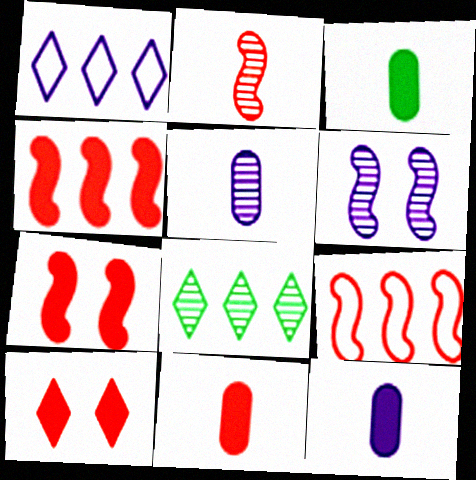[[1, 6, 12], 
[2, 7, 9], 
[3, 11, 12], 
[4, 10, 11]]